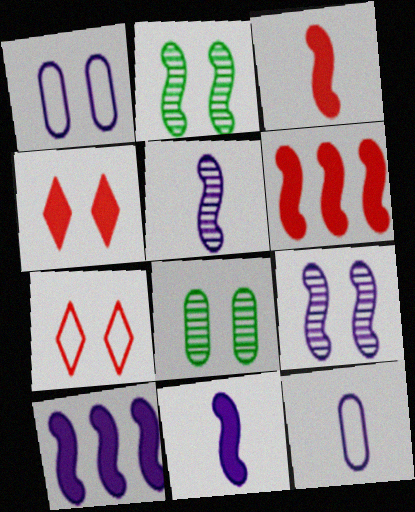[[1, 2, 4]]